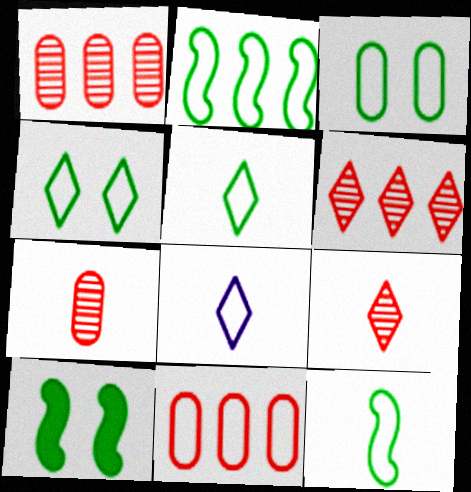[[1, 8, 10], 
[2, 3, 5]]